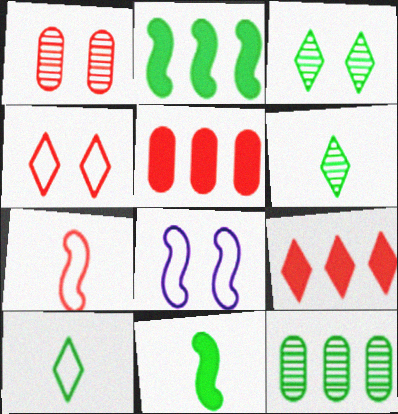[[1, 7, 9], 
[5, 6, 8]]